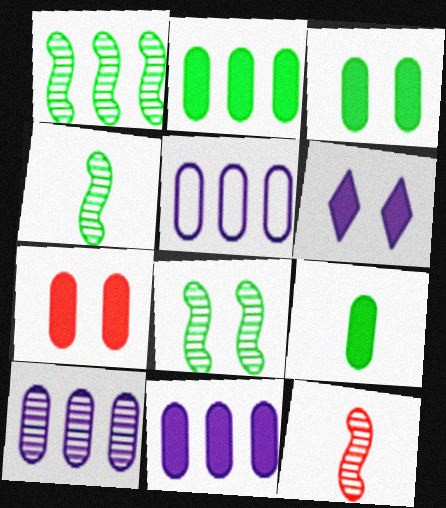[[1, 4, 8], 
[2, 3, 9], 
[5, 10, 11], 
[7, 9, 11]]